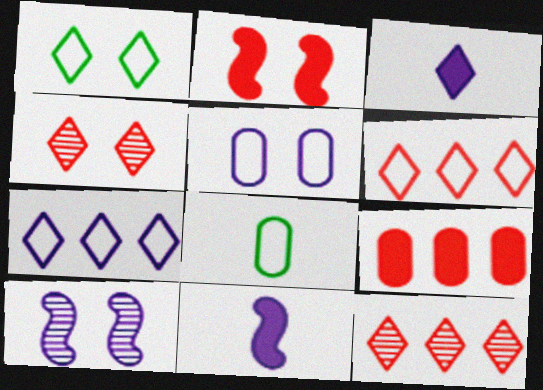[[1, 3, 12]]